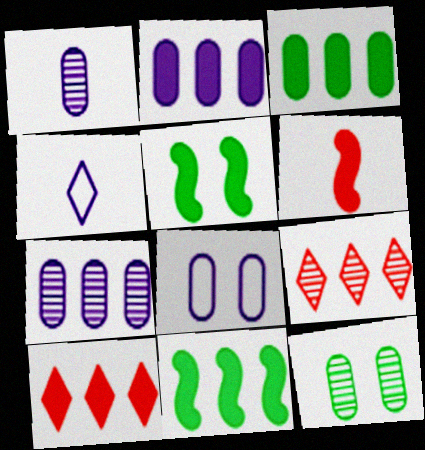[[1, 2, 8], 
[2, 10, 11]]